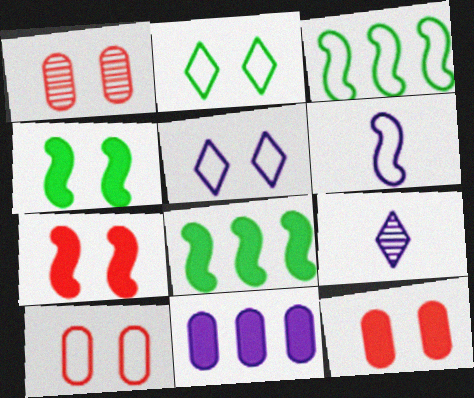[[1, 4, 5], 
[1, 10, 12], 
[3, 9, 12], 
[8, 9, 10]]